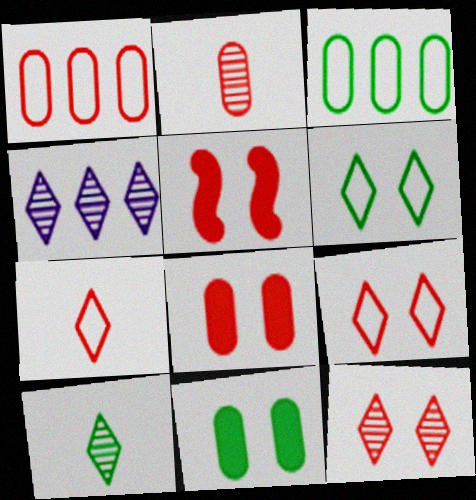[[1, 2, 8], 
[4, 10, 12]]